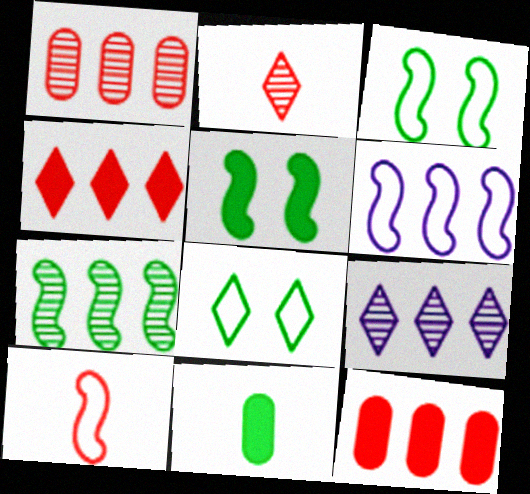[[1, 7, 9], 
[3, 6, 10], 
[7, 8, 11]]